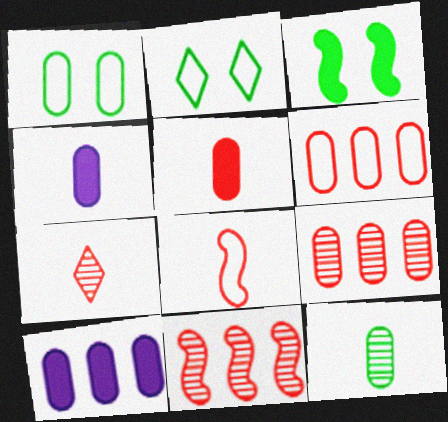[[1, 4, 9], 
[2, 4, 11], 
[5, 7, 8]]